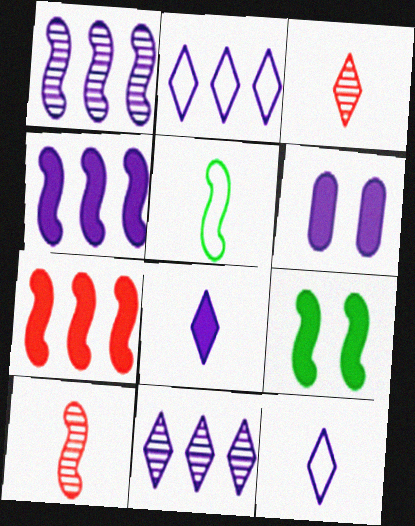[[1, 6, 12], 
[4, 6, 8]]